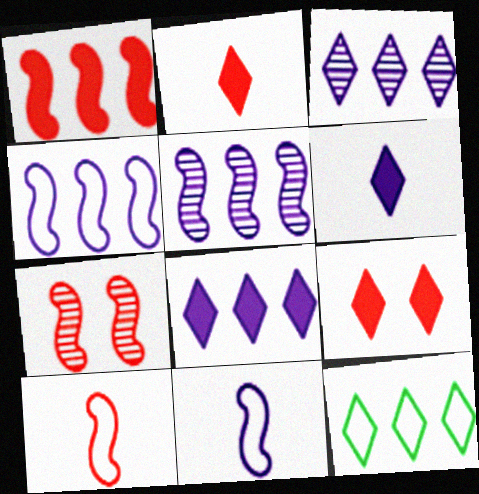[[1, 7, 10]]